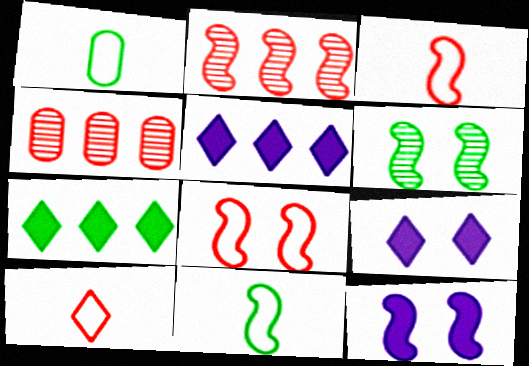[[1, 2, 9], 
[1, 6, 7], 
[2, 11, 12], 
[4, 9, 11], 
[6, 8, 12]]